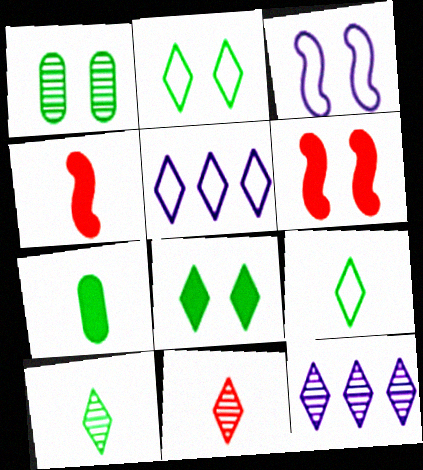[[1, 4, 5], 
[5, 8, 11]]